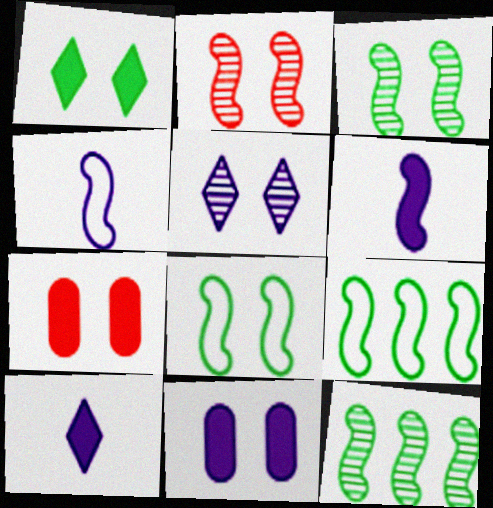[[2, 6, 9], 
[5, 7, 8]]